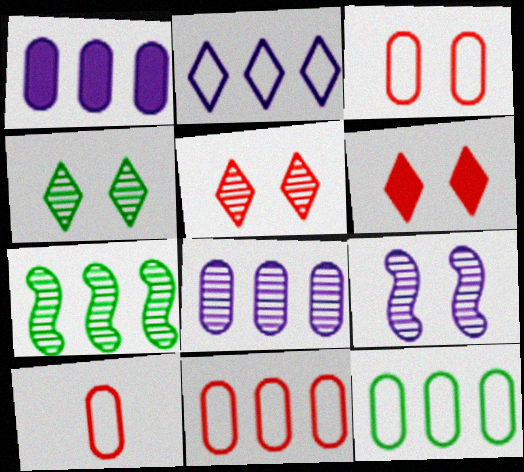[[3, 10, 11]]